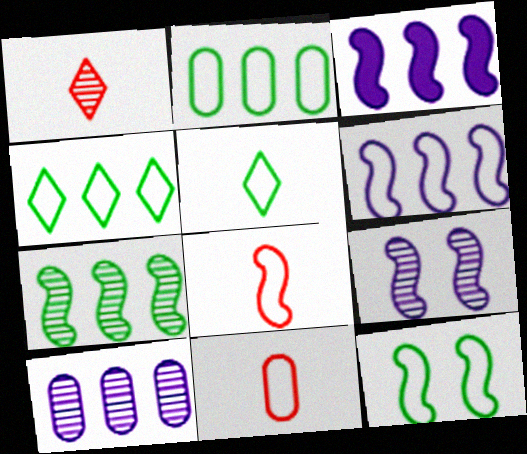[[2, 5, 12], 
[6, 8, 12]]